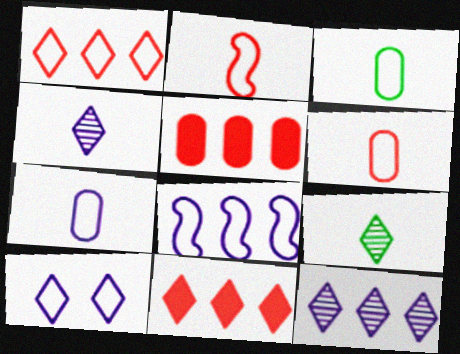[[3, 6, 7], 
[7, 8, 10], 
[9, 10, 11]]